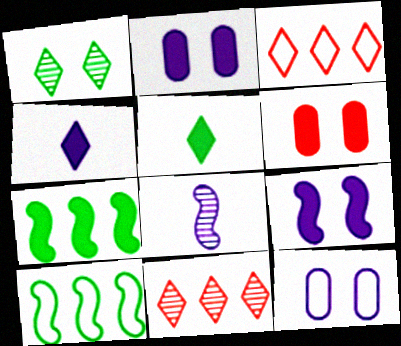[[1, 3, 4], 
[4, 6, 7]]